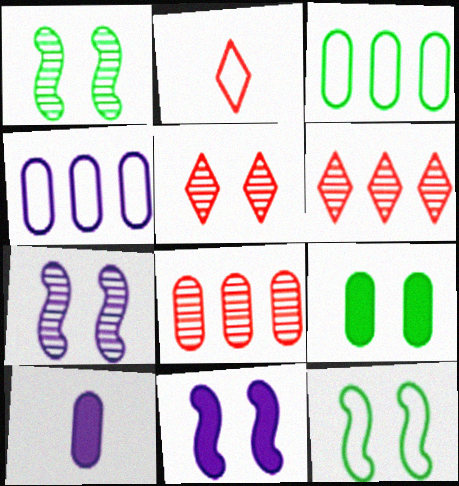[[2, 4, 12], 
[6, 10, 12]]